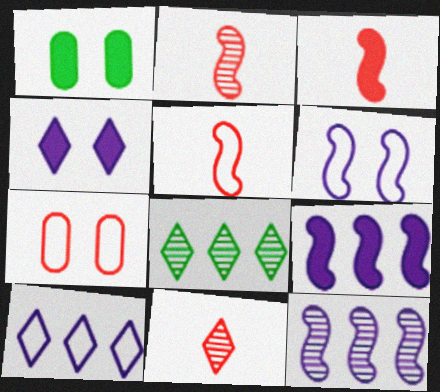[[1, 2, 10], 
[2, 3, 5]]